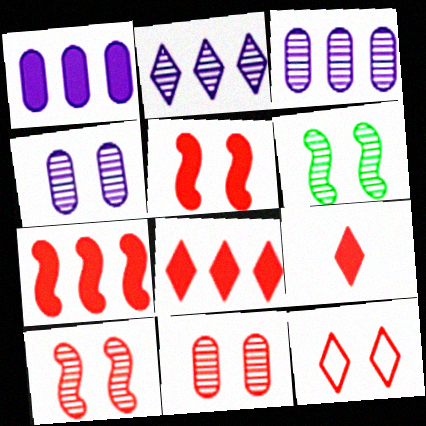[[5, 11, 12]]